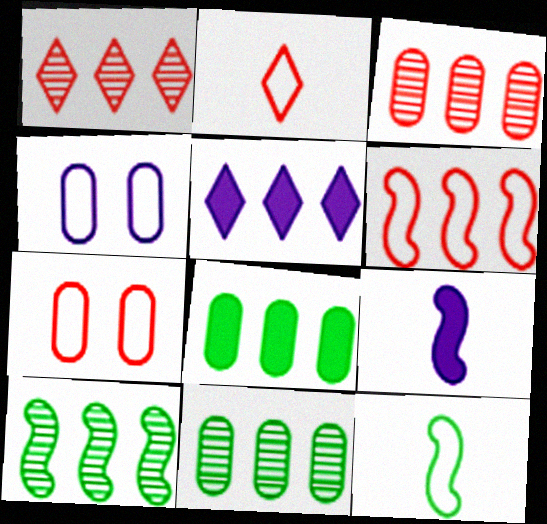[[2, 6, 7], 
[5, 6, 11]]